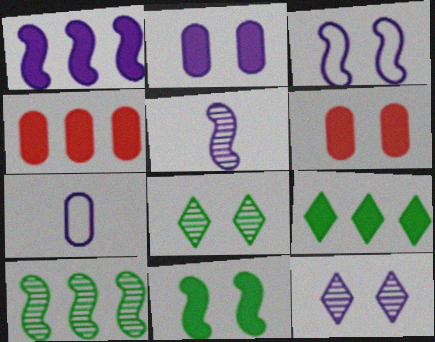[[1, 3, 5], 
[1, 4, 9], 
[1, 7, 12], 
[2, 3, 12], 
[3, 6, 8]]